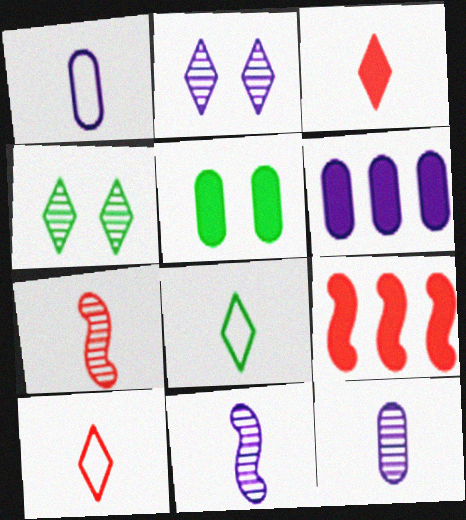[[1, 4, 9]]